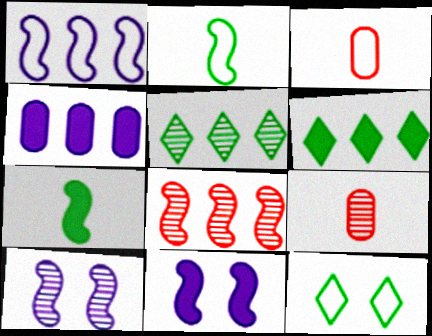[[1, 3, 12], 
[2, 8, 11], 
[3, 5, 11], 
[3, 6, 10], 
[5, 9, 10]]